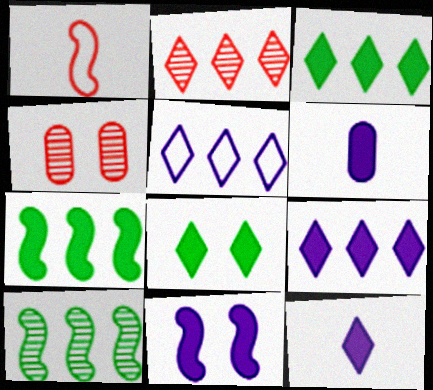[[1, 10, 11], 
[2, 3, 5], 
[6, 9, 11]]